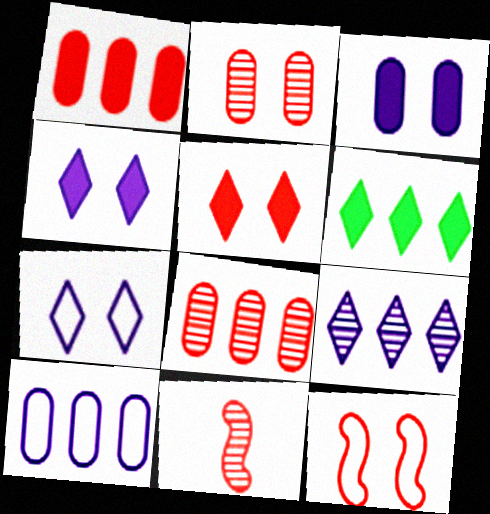[[2, 5, 12]]